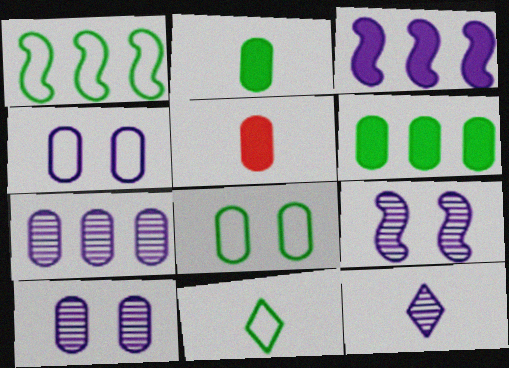[[1, 8, 11], 
[3, 4, 12], 
[5, 7, 8], 
[7, 9, 12]]